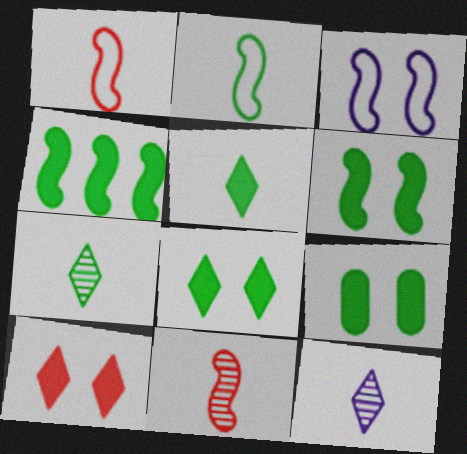[[3, 4, 11], 
[4, 5, 9], 
[6, 8, 9]]